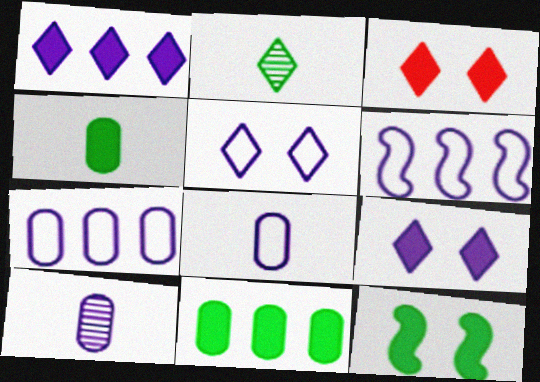[[5, 6, 8], 
[6, 9, 10]]